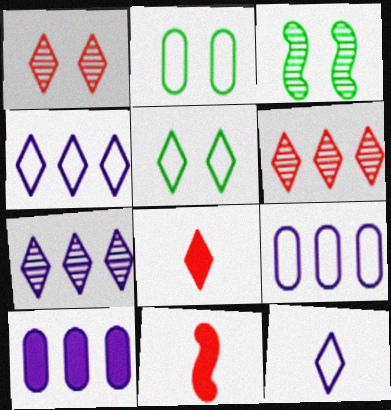[[2, 7, 11], 
[3, 8, 9], 
[5, 7, 8]]